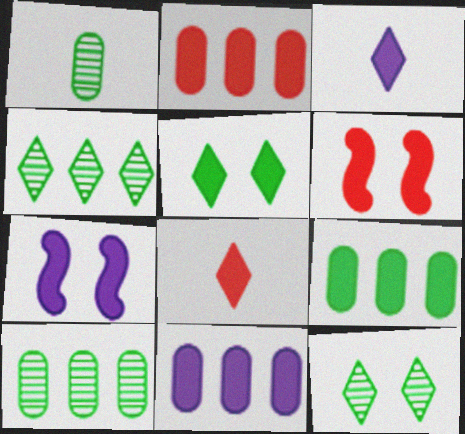[[2, 6, 8], 
[2, 9, 11], 
[3, 6, 9], 
[3, 7, 11], 
[7, 8, 9]]